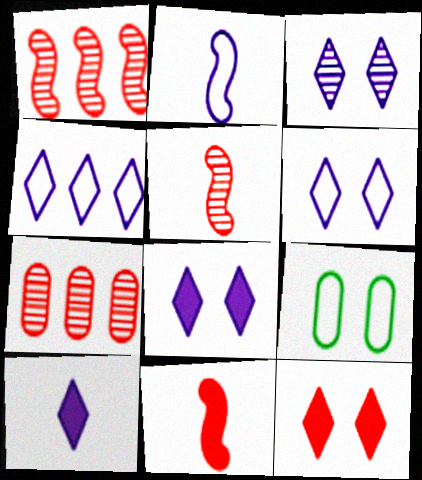[[1, 9, 10], 
[3, 4, 10], 
[3, 6, 8]]